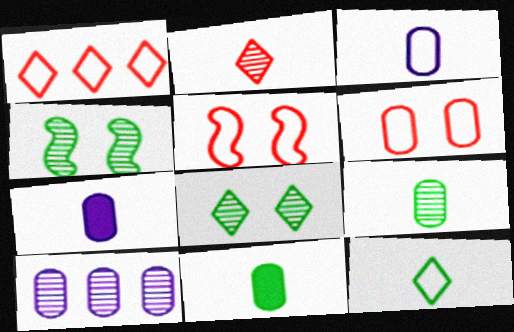[[1, 4, 7], 
[2, 4, 10], 
[6, 10, 11]]